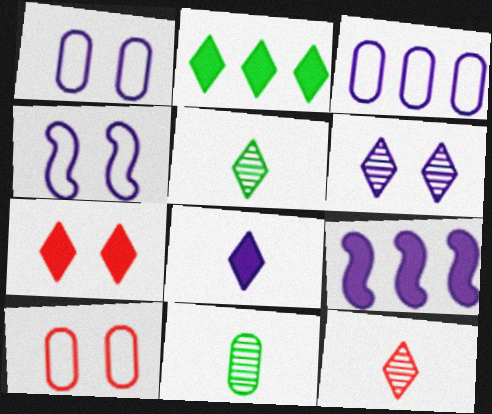[[2, 7, 8], 
[5, 9, 10]]